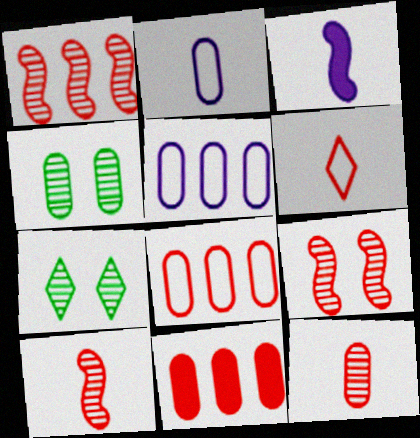[[1, 9, 10], 
[2, 4, 11], 
[3, 7, 8], 
[6, 9, 11]]